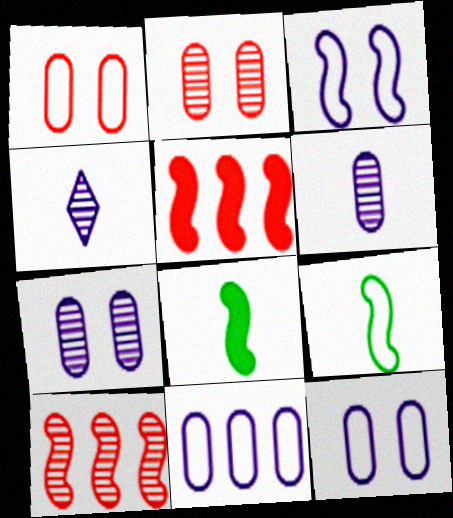[[3, 8, 10]]